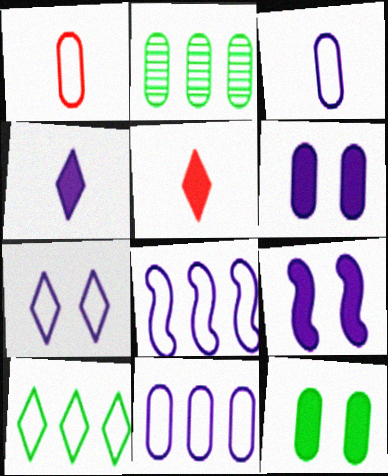[[1, 2, 6], 
[3, 7, 8]]